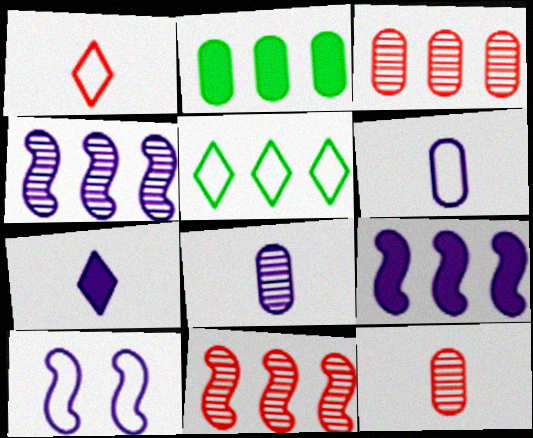[[3, 5, 9]]